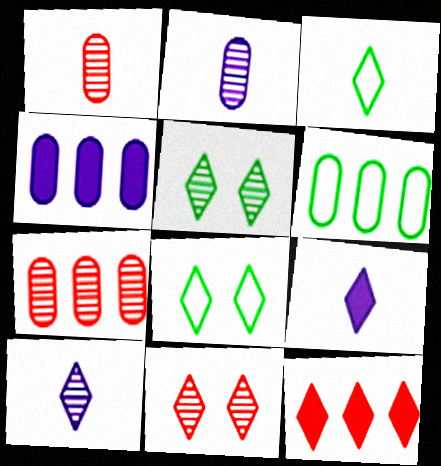[[4, 6, 7], 
[8, 10, 12]]